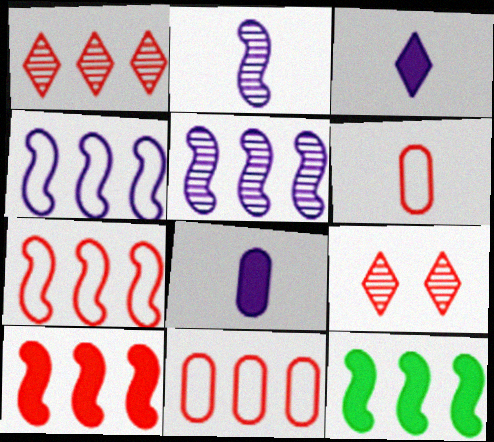[[1, 10, 11], 
[5, 7, 12], 
[6, 9, 10]]